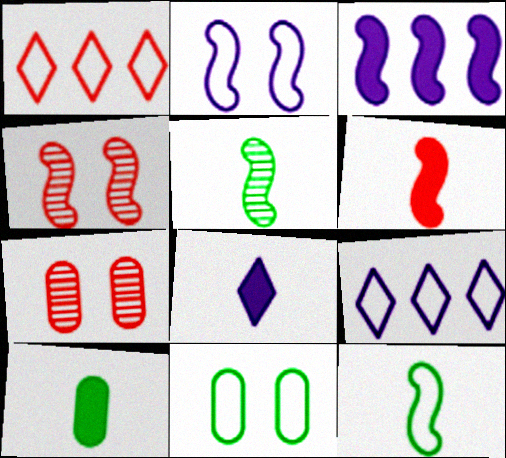[[1, 6, 7], 
[3, 4, 12], 
[4, 9, 10], 
[6, 8, 10]]